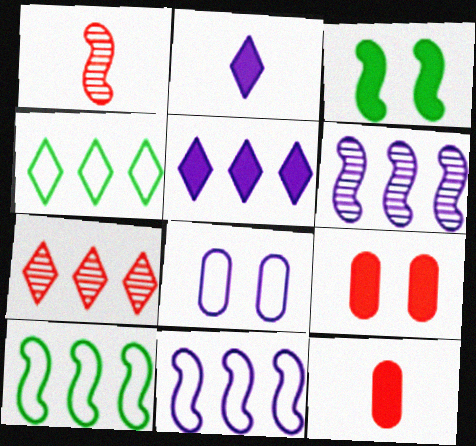[[1, 3, 11], 
[2, 6, 8], 
[3, 5, 12], 
[4, 5, 7]]